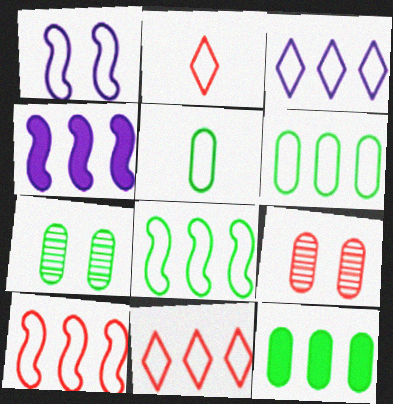[[1, 2, 6], 
[1, 5, 11], 
[2, 4, 7], 
[3, 6, 10], 
[5, 7, 12]]